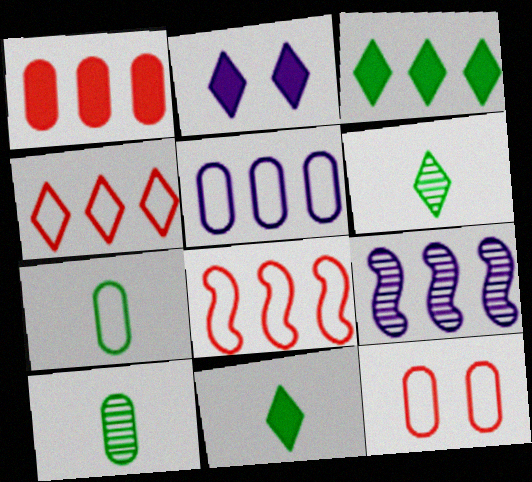[[2, 4, 6], 
[2, 8, 10], 
[5, 7, 12], 
[9, 11, 12]]